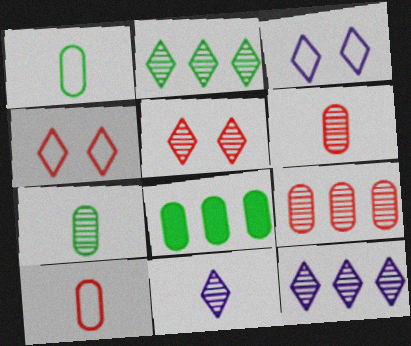[[2, 5, 11]]